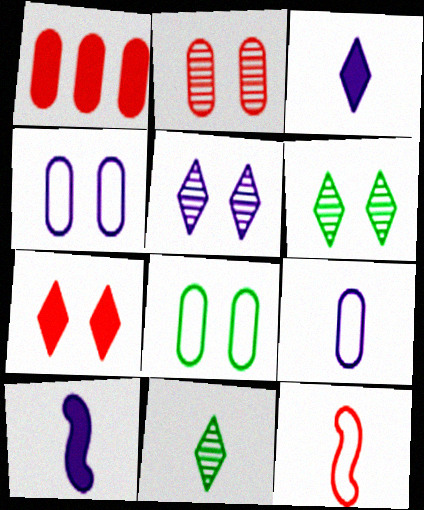[]